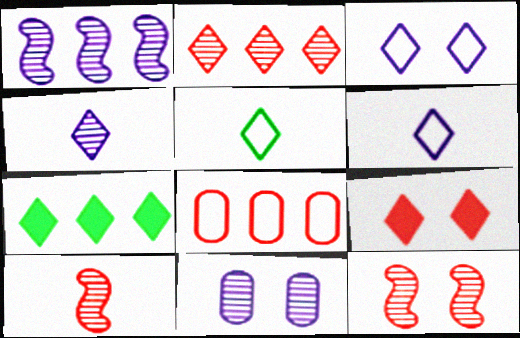[[1, 4, 11], 
[1, 7, 8], 
[8, 9, 10]]